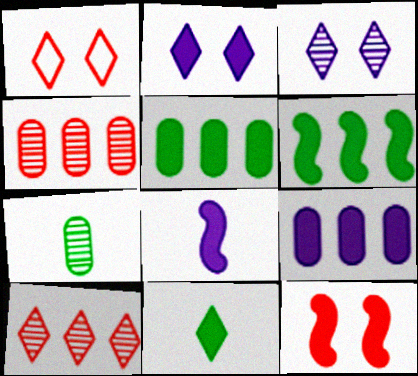[[2, 8, 9], 
[6, 8, 12], 
[9, 11, 12]]